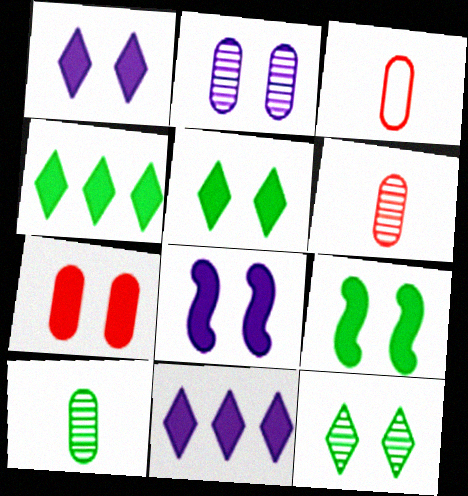[[1, 7, 9], 
[5, 7, 8]]